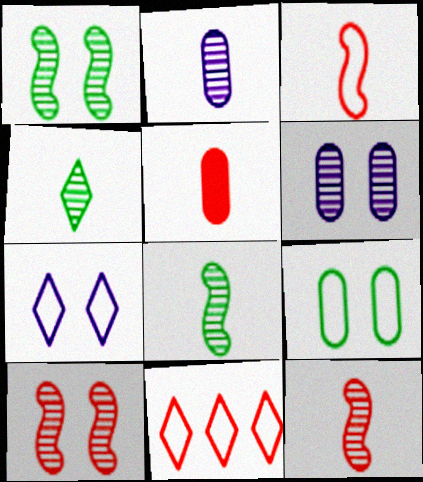[[2, 4, 12], 
[5, 10, 11]]